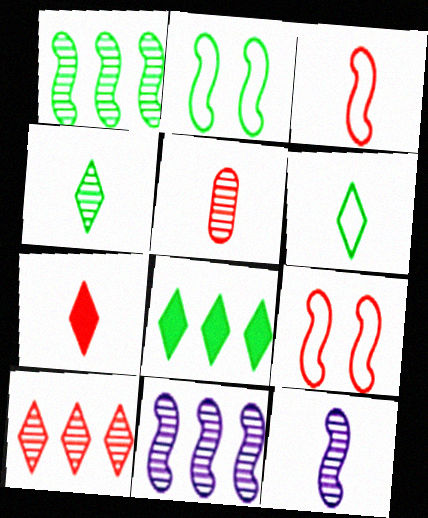[[3, 5, 7], 
[4, 5, 12]]